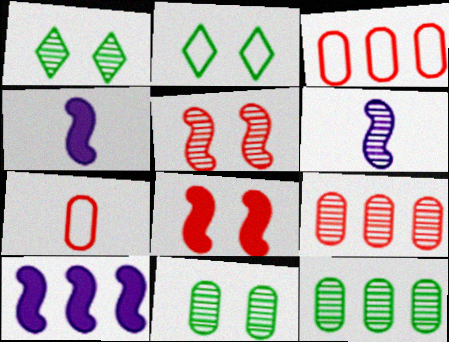[[1, 3, 4], 
[1, 6, 9], 
[1, 7, 10], 
[2, 4, 9]]